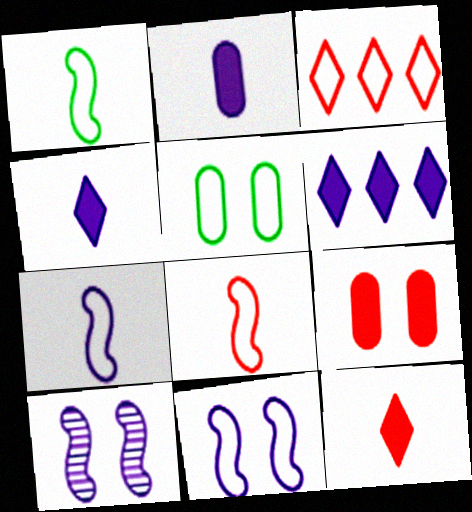[[1, 7, 8], 
[3, 5, 7]]